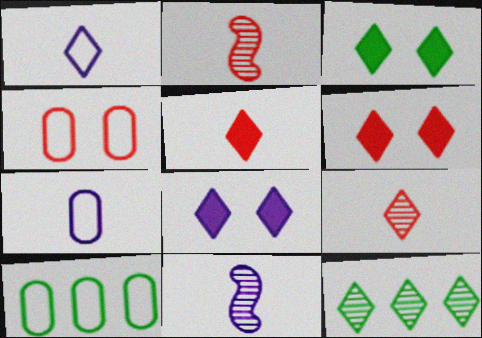[[1, 6, 12], 
[2, 8, 10], 
[3, 6, 8], 
[4, 7, 10], 
[6, 10, 11]]